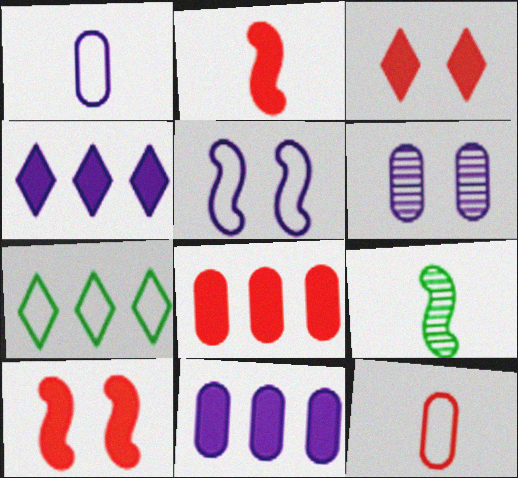[[1, 6, 11], 
[2, 3, 8], 
[2, 6, 7], 
[5, 7, 12]]